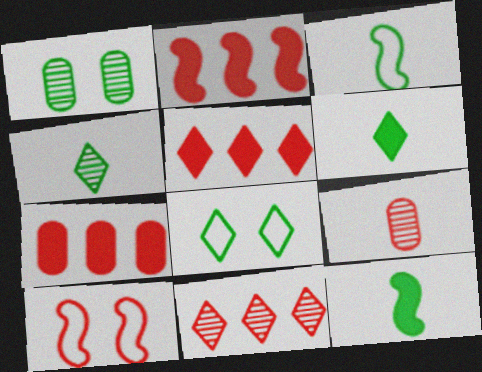[[2, 5, 7], 
[5, 9, 10]]